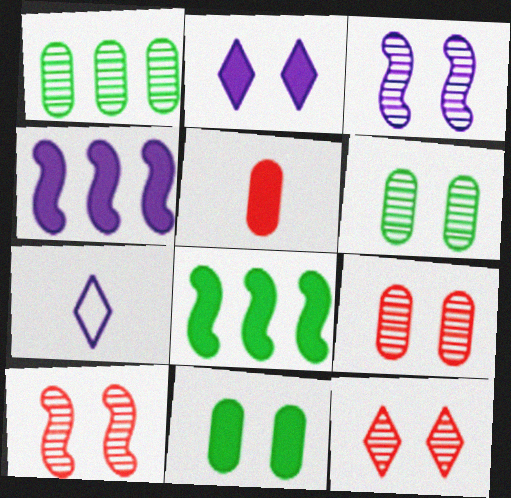[[2, 5, 8], 
[3, 6, 12], 
[7, 8, 9], 
[9, 10, 12]]